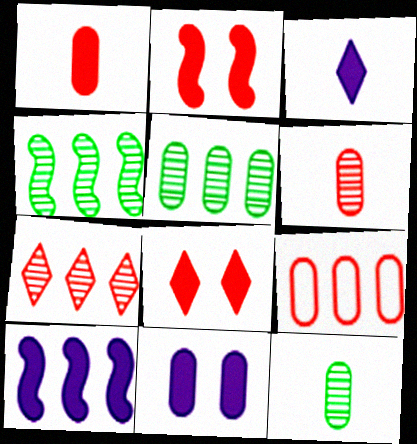[[3, 10, 11], 
[9, 11, 12]]